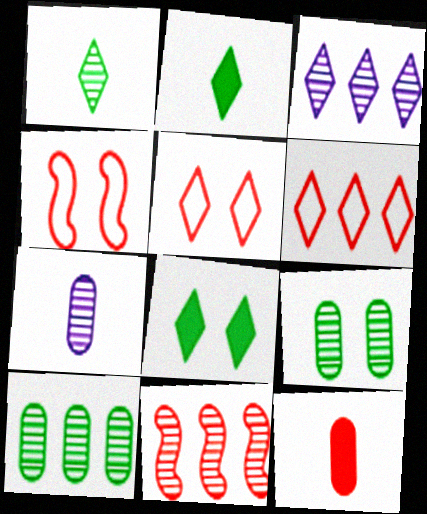[[2, 3, 5], 
[3, 10, 11], 
[5, 11, 12]]